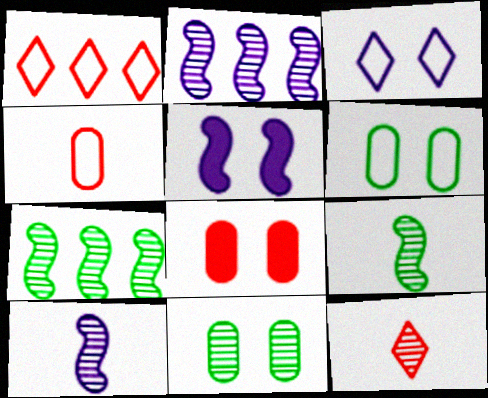[[2, 11, 12]]